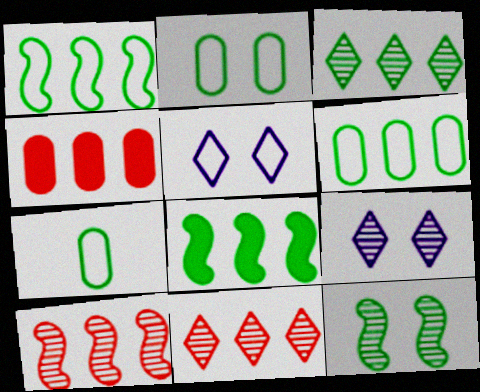[[2, 6, 7], 
[3, 6, 8]]